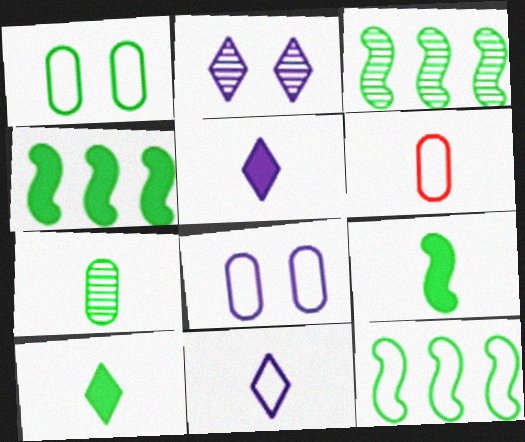[[1, 3, 10], 
[2, 4, 6], 
[3, 4, 12]]